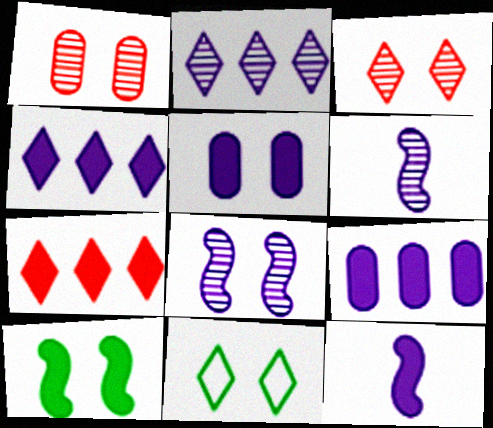[[4, 5, 12]]